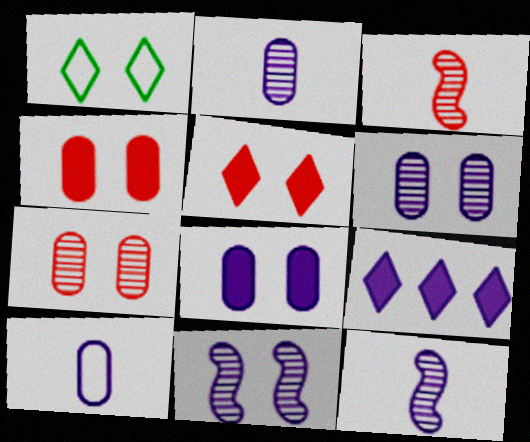[[1, 4, 11], 
[9, 10, 11]]